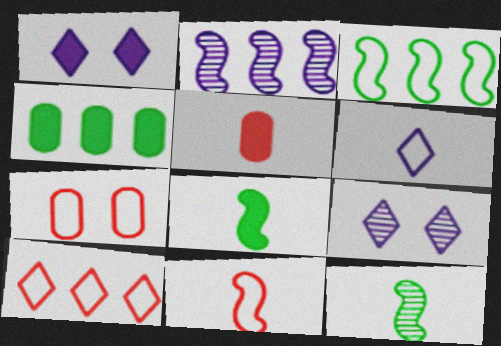[[2, 4, 10], 
[3, 5, 9], 
[3, 6, 7], 
[4, 9, 11], 
[5, 6, 12], 
[7, 10, 11]]